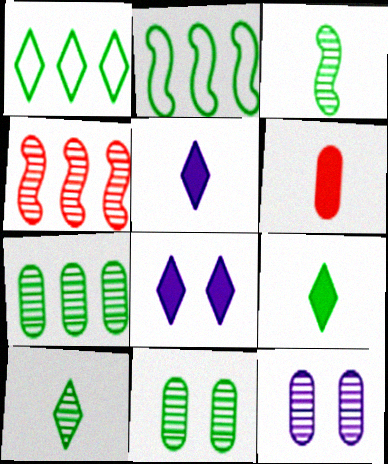[[2, 9, 11], 
[4, 10, 12]]